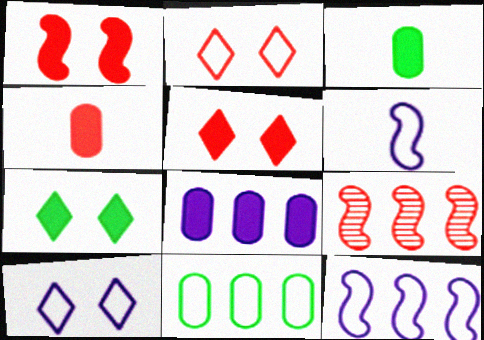[[2, 4, 9], 
[2, 6, 11], 
[3, 9, 10]]